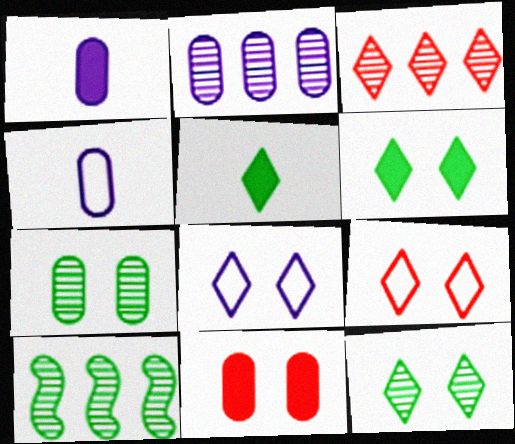[[1, 9, 10], 
[2, 3, 10], 
[3, 5, 8]]